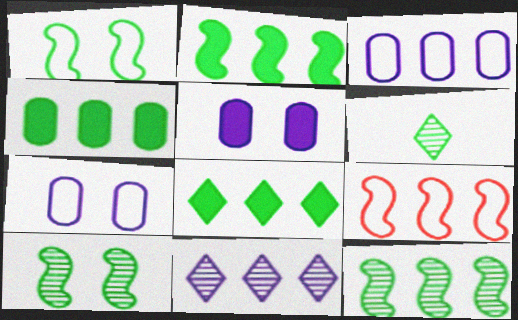[[1, 4, 6], 
[2, 4, 8], 
[4, 9, 11], 
[5, 6, 9]]